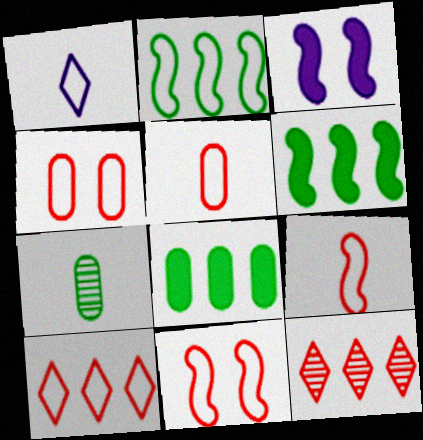[[1, 2, 4], 
[3, 7, 10], 
[4, 9, 10], 
[5, 10, 11]]